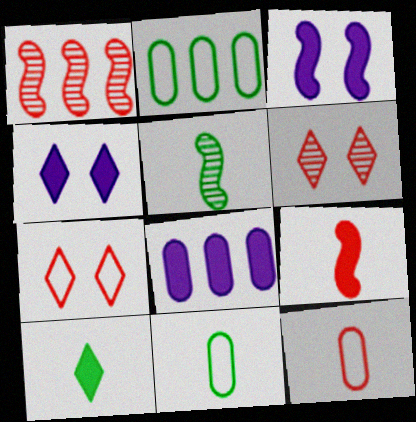[[1, 4, 11], 
[5, 7, 8], 
[5, 10, 11]]